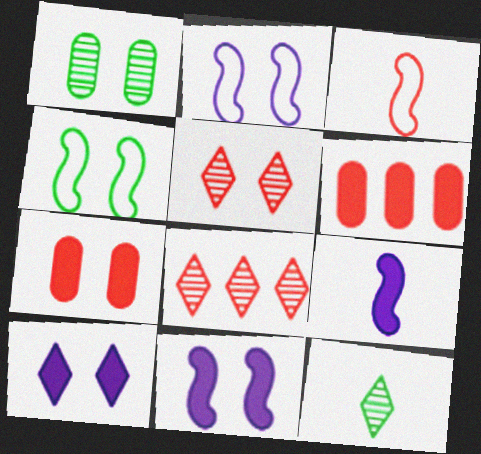[[2, 6, 12], 
[3, 5, 6], 
[3, 7, 8]]